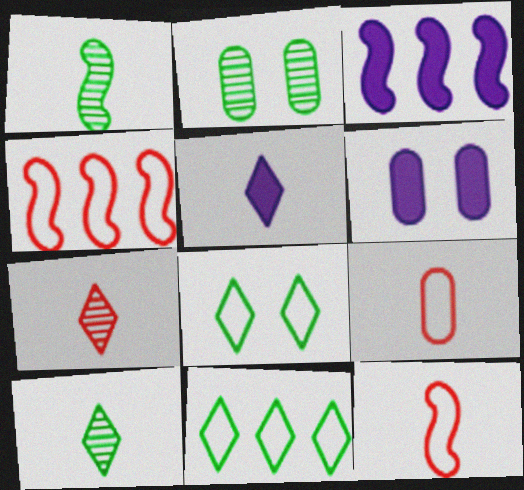[[1, 5, 9], 
[2, 4, 5], 
[3, 5, 6], 
[4, 6, 10]]